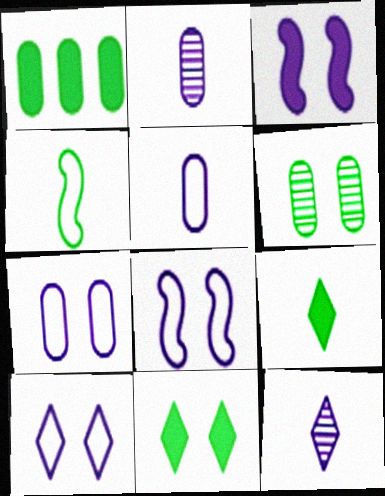[[7, 8, 10]]